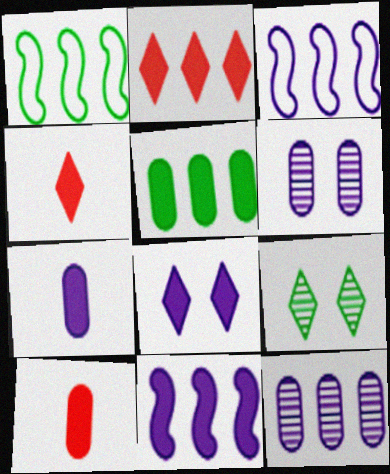[[1, 2, 12], 
[1, 4, 6], 
[2, 5, 11], 
[3, 9, 10], 
[7, 8, 11]]